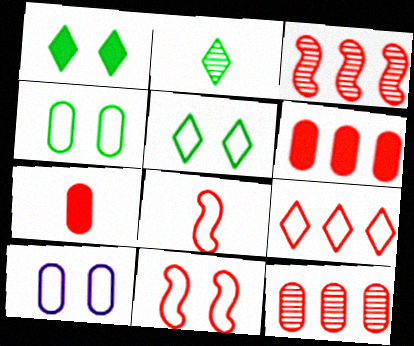[[3, 6, 9], 
[5, 10, 11]]